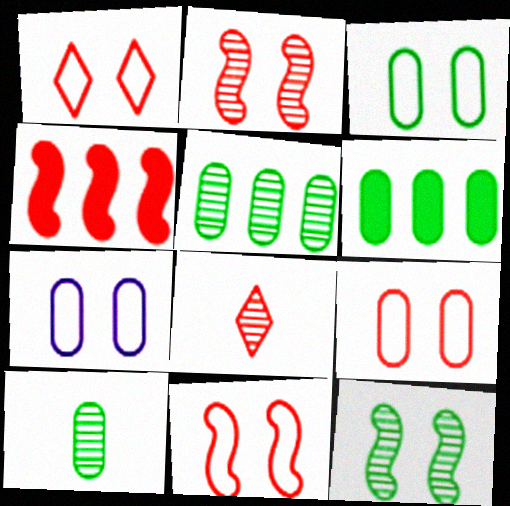[[1, 9, 11], 
[3, 6, 10], 
[3, 7, 9], 
[4, 8, 9]]